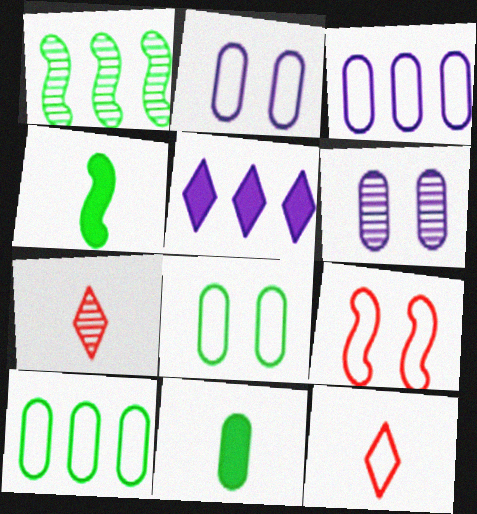[[1, 6, 7]]